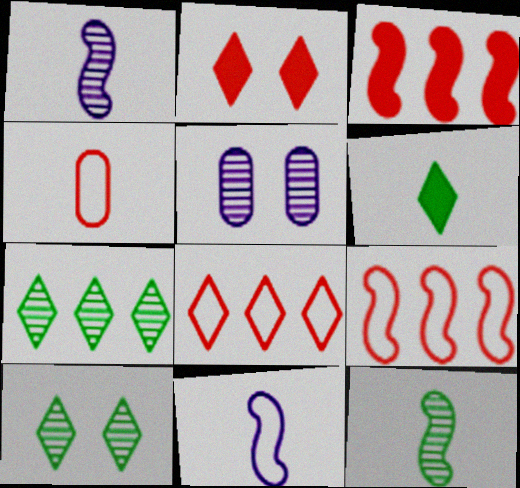[[1, 4, 6], 
[5, 6, 9]]